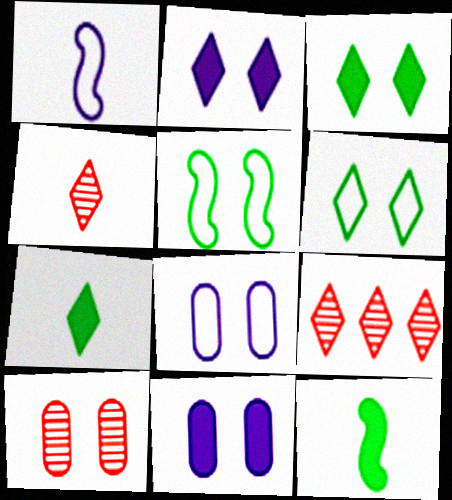[[2, 5, 10], 
[8, 9, 12]]